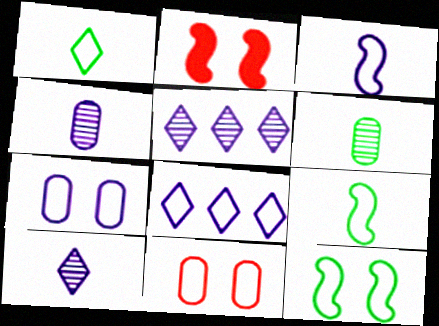[[2, 6, 8], 
[3, 7, 8], 
[8, 9, 11]]